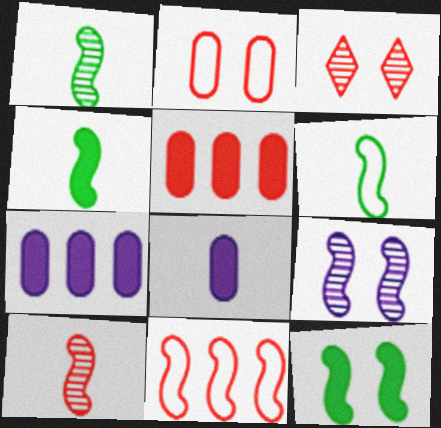[[1, 4, 6], 
[3, 6, 7], 
[4, 9, 11]]